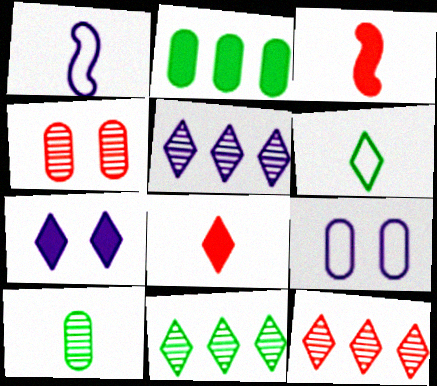[[1, 8, 10], 
[2, 3, 7], 
[3, 9, 11], 
[5, 11, 12], 
[6, 7, 12]]